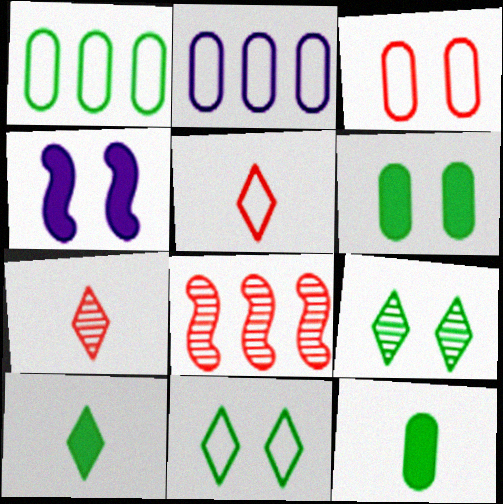[[1, 4, 7], 
[3, 4, 9]]